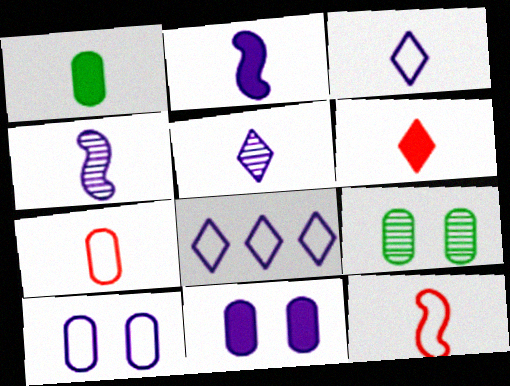[[1, 2, 6], 
[1, 5, 12], 
[4, 8, 11]]